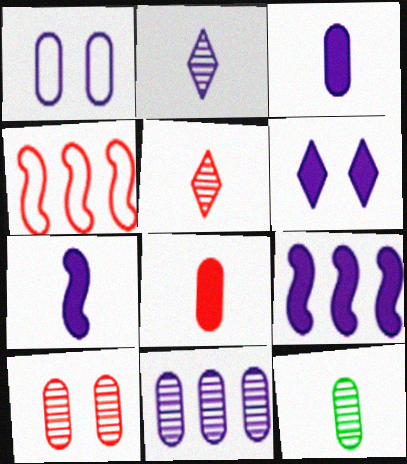[[1, 2, 9], 
[1, 3, 11], 
[3, 6, 9], 
[4, 6, 12], 
[10, 11, 12]]